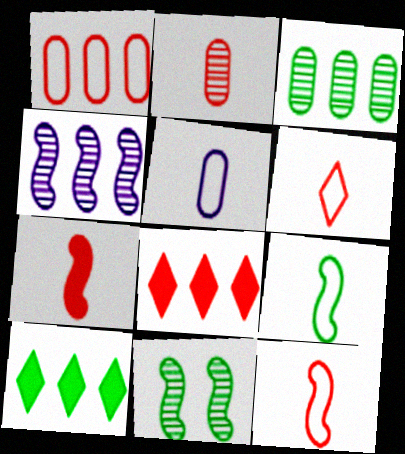[[1, 4, 10], 
[2, 6, 7], 
[5, 6, 9], 
[5, 8, 11]]